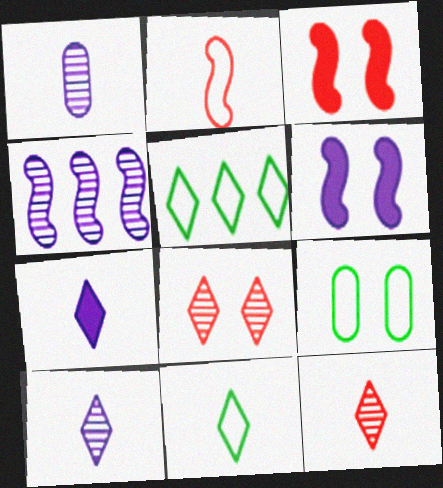[[1, 3, 5], 
[5, 7, 8], 
[6, 8, 9], 
[7, 11, 12]]